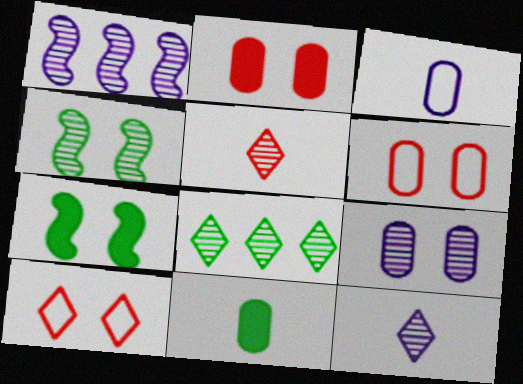[[1, 9, 12], 
[1, 10, 11], 
[7, 9, 10]]